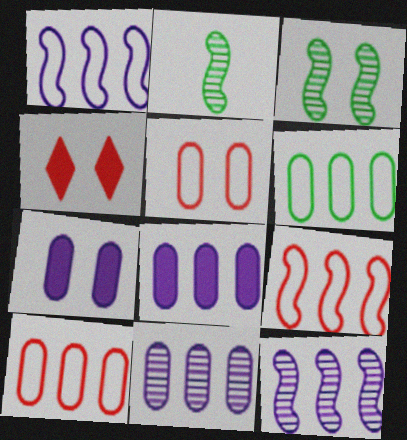[]